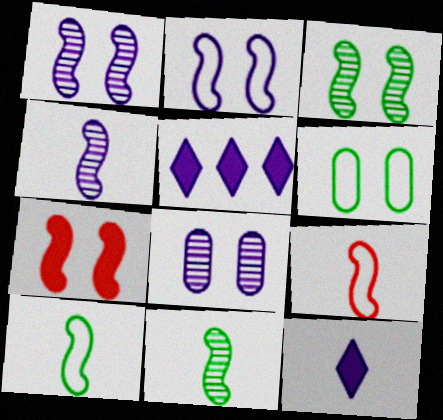[[2, 3, 7]]